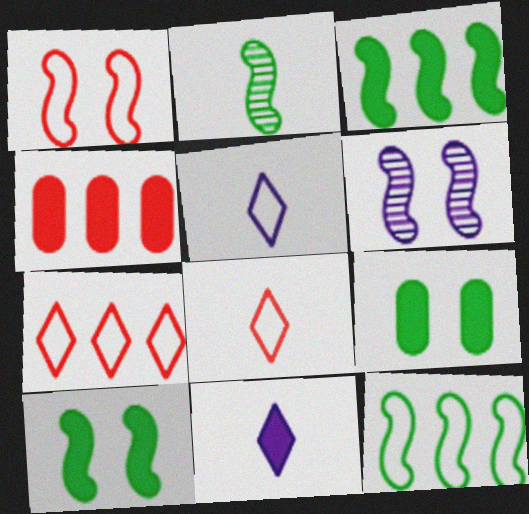[[1, 6, 10], 
[2, 10, 12], 
[4, 10, 11]]